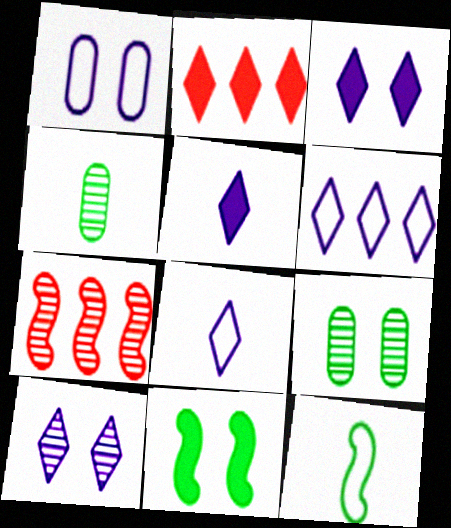[[4, 7, 10], 
[5, 6, 10]]